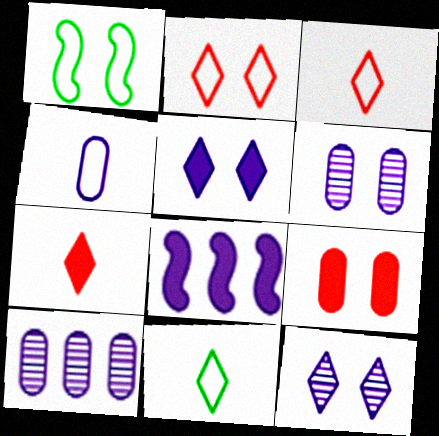[[1, 7, 10], 
[1, 9, 12], 
[4, 8, 12]]